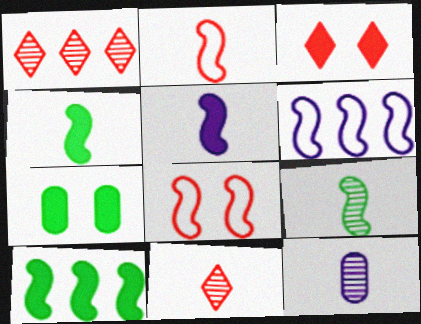[[2, 5, 9], 
[6, 7, 11], 
[9, 11, 12]]